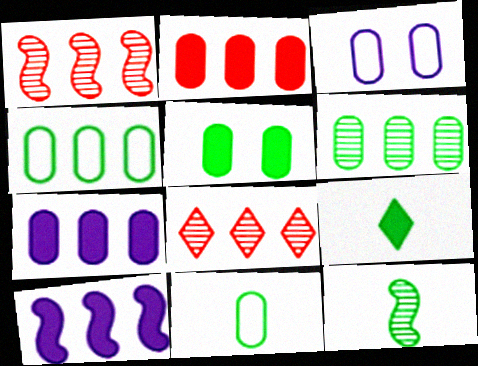[[1, 3, 9], 
[4, 8, 10], 
[5, 6, 11], 
[9, 11, 12]]